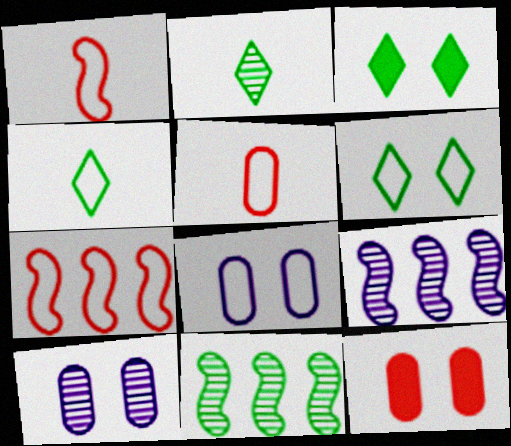[[3, 5, 9], 
[4, 7, 8], 
[4, 9, 12]]